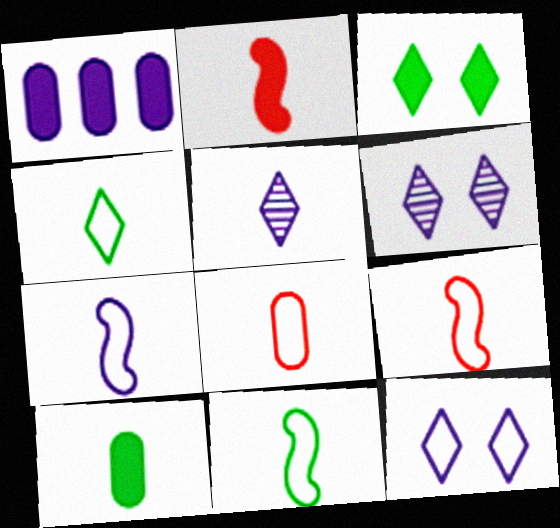[[1, 2, 3], 
[1, 6, 7], 
[4, 7, 8], 
[5, 9, 10], 
[7, 9, 11]]